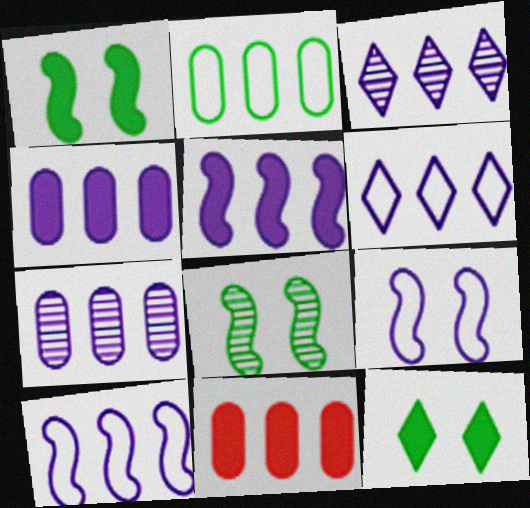[[2, 7, 11], 
[3, 4, 10], 
[5, 6, 7]]